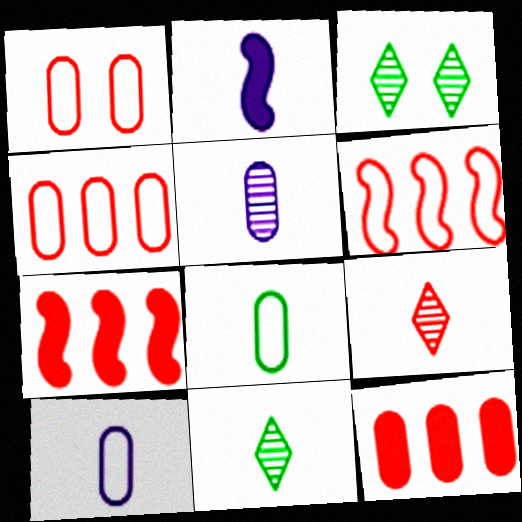[[1, 7, 9], 
[2, 3, 4], 
[2, 8, 9], 
[3, 7, 10]]